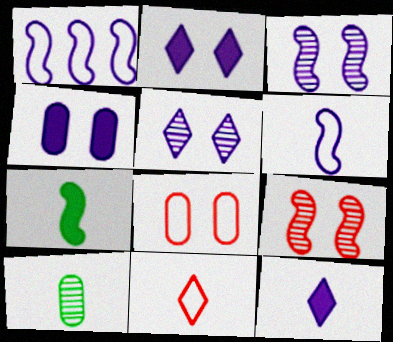[[1, 7, 9]]